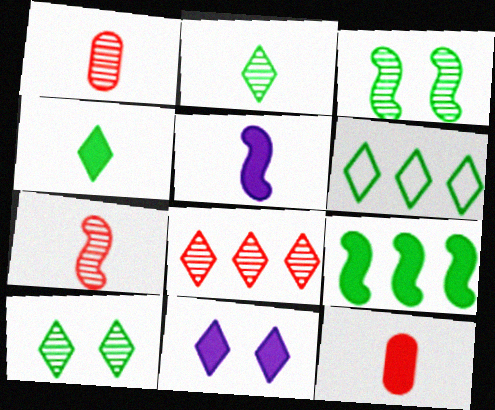[[4, 5, 12], 
[4, 6, 10], 
[9, 11, 12]]